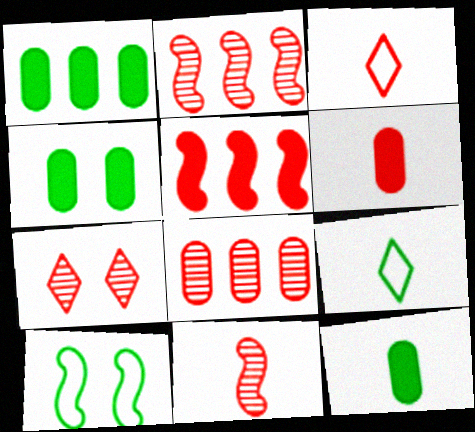[[1, 4, 12], 
[3, 6, 11], 
[7, 8, 11]]